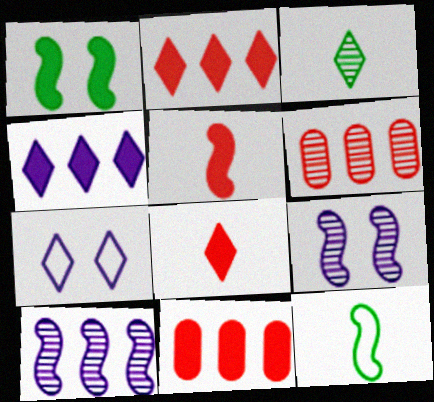[[2, 3, 7], 
[3, 6, 9]]